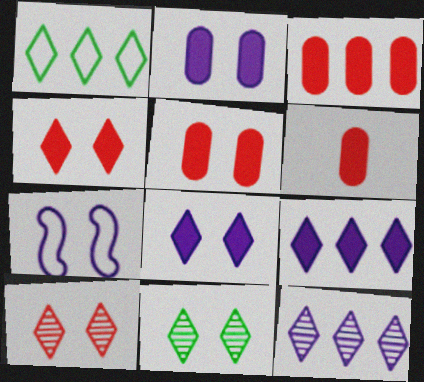[[3, 5, 6], 
[5, 7, 11]]